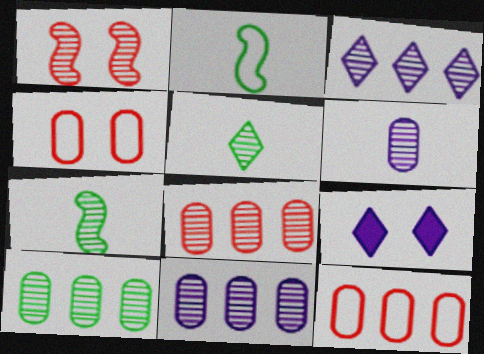[[1, 5, 11], 
[2, 8, 9], 
[7, 9, 12], 
[8, 10, 11]]